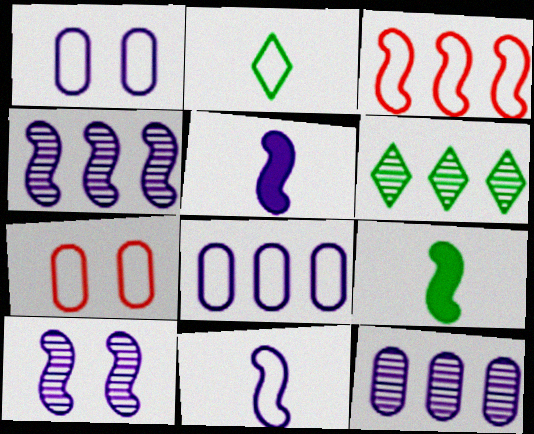[[1, 2, 3], 
[3, 9, 10], 
[5, 6, 7]]